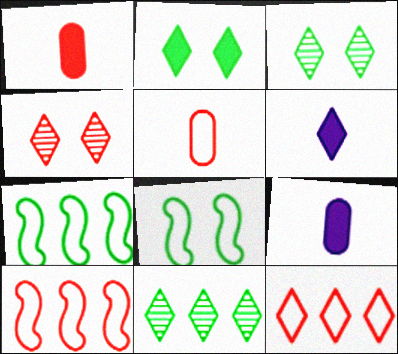[[1, 4, 10], 
[3, 6, 12], 
[3, 9, 10], 
[4, 7, 9]]